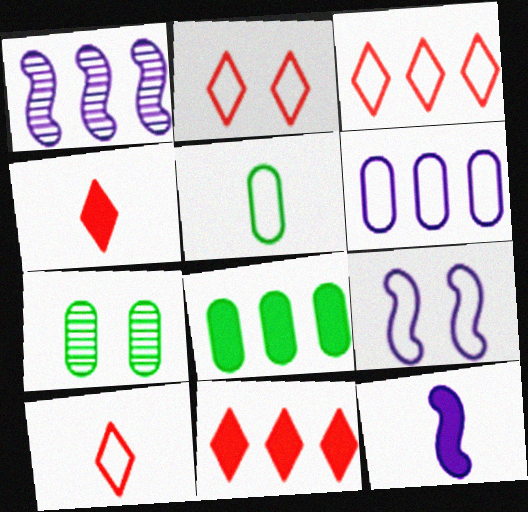[[1, 3, 8], 
[1, 9, 12], 
[2, 3, 10], 
[3, 5, 9], 
[3, 7, 12], 
[5, 7, 8]]